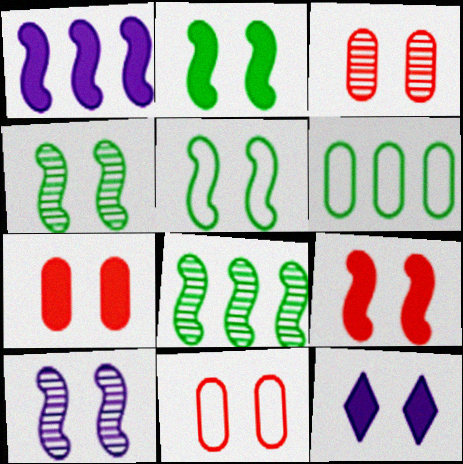[[2, 4, 5], 
[2, 7, 12], 
[3, 5, 12], 
[3, 7, 11], 
[4, 11, 12], 
[5, 9, 10]]